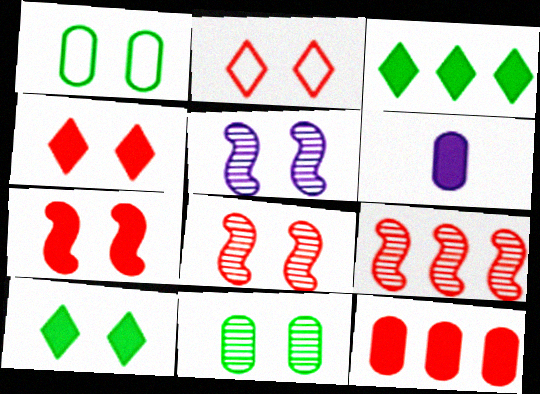[[1, 4, 5], 
[3, 6, 7]]